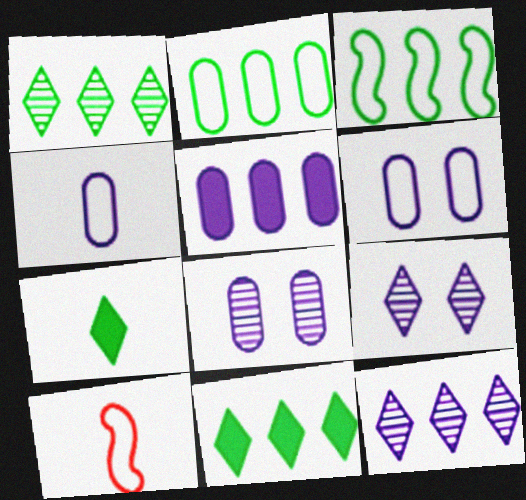[[4, 5, 8], 
[8, 10, 11]]